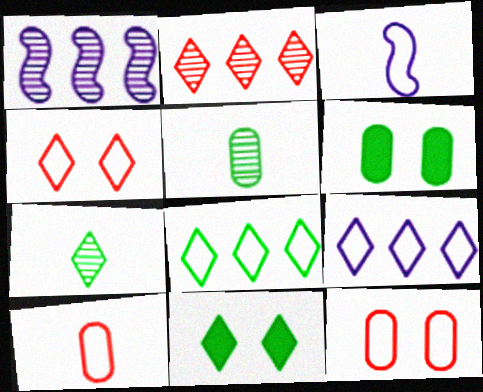[[1, 10, 11], 
[2, 3, 6], 
[3, 8, 12], 
[7, 8, 11]]